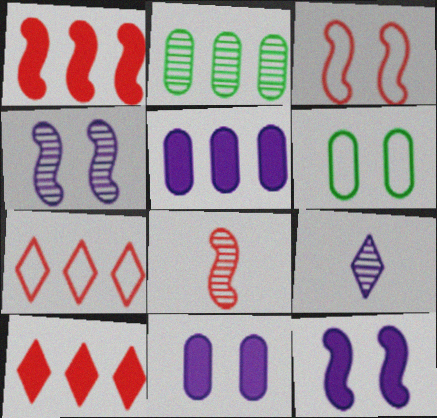[[1, 3, 8], 
[1, 6, 9]]